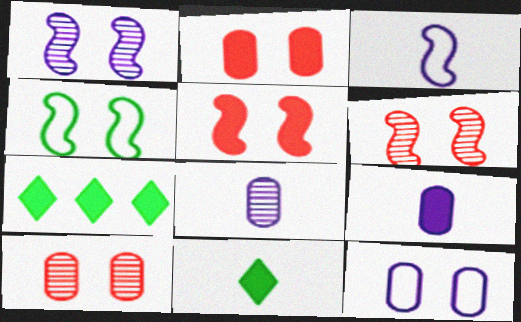[[1, 4, 5], 
[3, 7, 10], 
[5, 7, 9]]